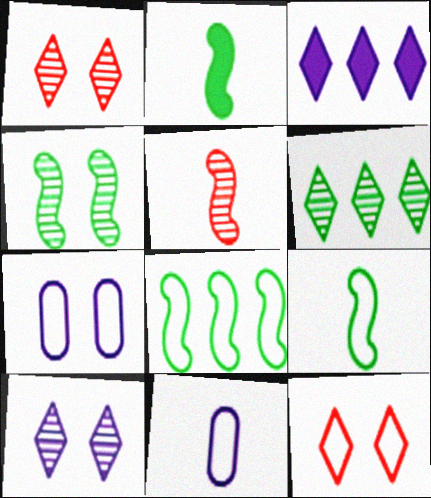[[2, 4, 8], 
[8, 11, 12]]